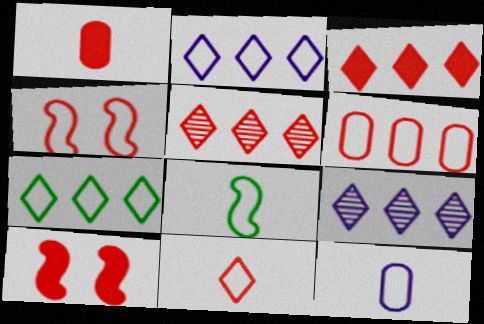[[1, 3, 10], 
[1, 4, 5], 
[3, 7, 9], 
[4, 6, 11], 
[4, 7, 12], 
[8, 11, 12]]